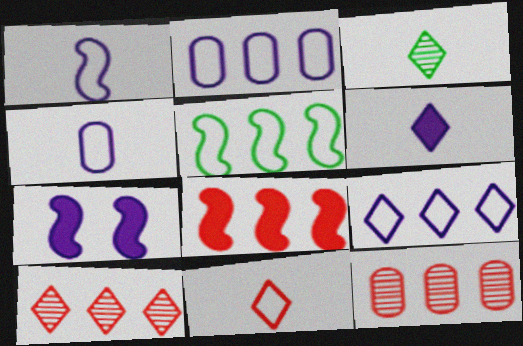[[3, 6, 11]]